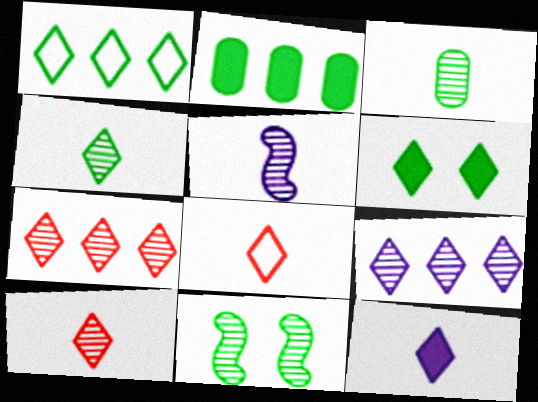[[1, 4, 6], 
[3, 5, 10], 
[4, 8, 12], 
[6, 8, 9]]